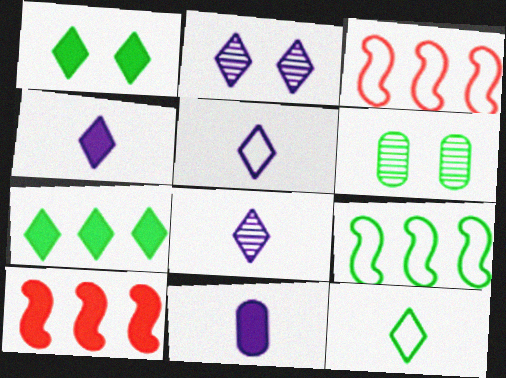[[1, 10, 11], 
[3, 4, 6], 
[4, 5, 8], 
[5, 6, 10]]